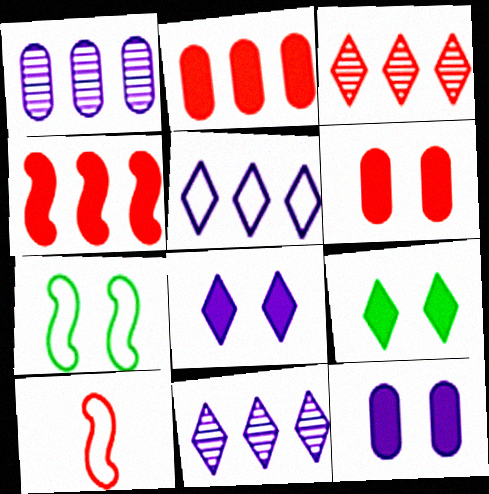[[1, 9, 10], 
[3, 6, 10]]